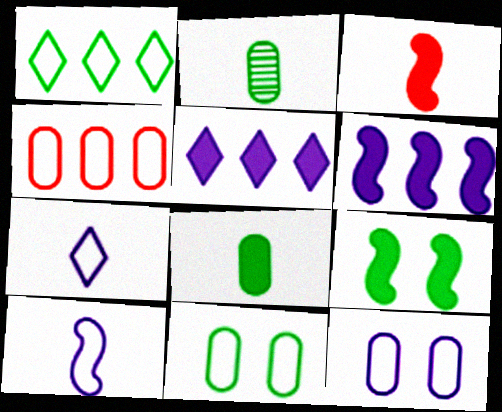[[1, 2, 9], 
[2, 3, 7], 
[3, 6, 9]]